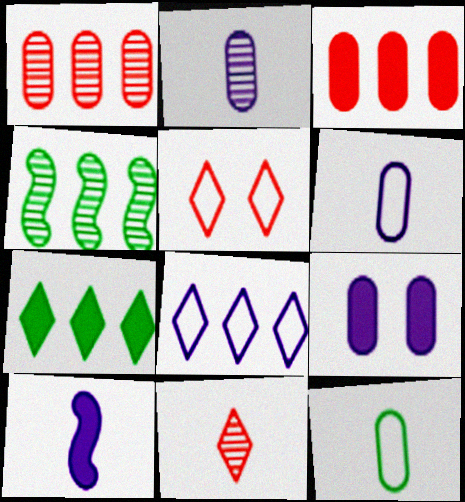[[1, 9, 12], 
[3, 4, 8], 
[10, 11, 12]]